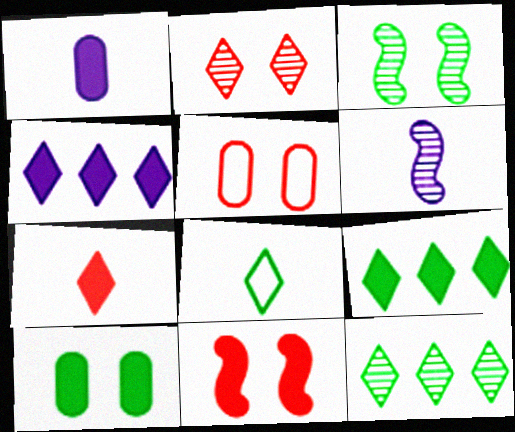[[1, 9, 11], 
[2, 4, 8], 
[2, 5, 11], 
[5, 6, 9]]